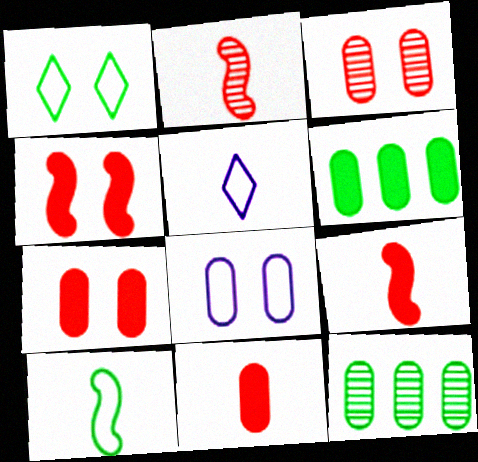[[4, 5, 12], 
[8, 11, 12]]